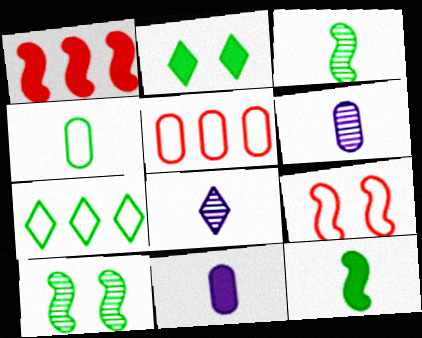[[1, 2, 11]]